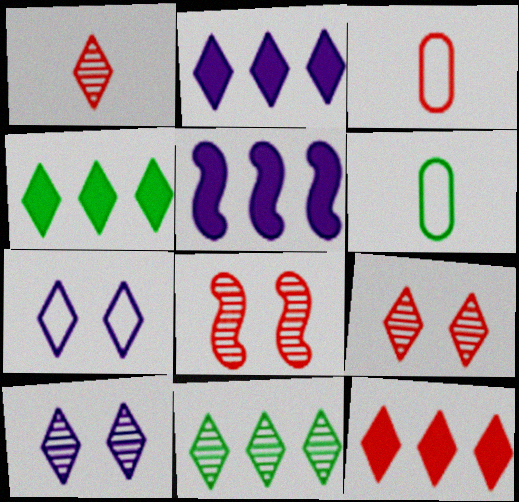[[1, 4, 7], 
[1, 10, 11], 
[2, 4, 12], 
[2, 6, 8], 
[3, 8, 12], 
[5, 6, 9]]